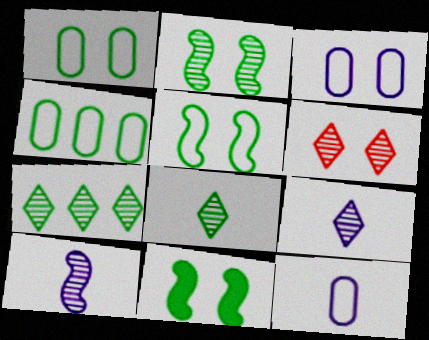[[2, 5, 11], 
[3, 6, 11], 
[4, 8, 11], 
[6, 7, 9]]